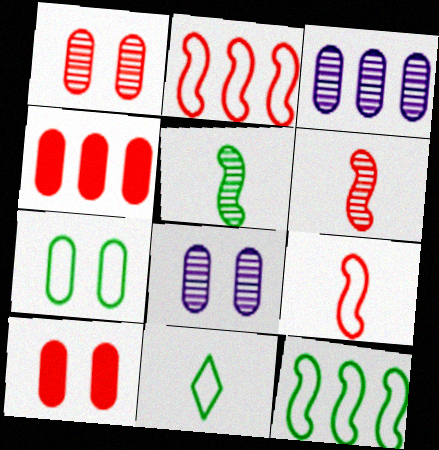[[7, 8, 10], 
[7, 11, 12]]